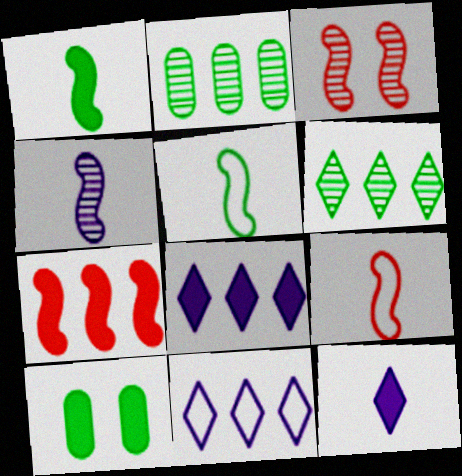[[1, 4, 9], 
[2, 7, 11], 
[3, 7, 9], 
[5, 6, 10], 
[7, 10, 12]]